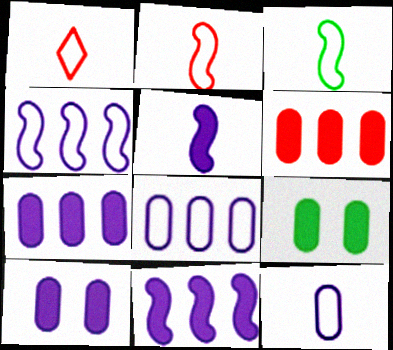[[1, 3, 12]]